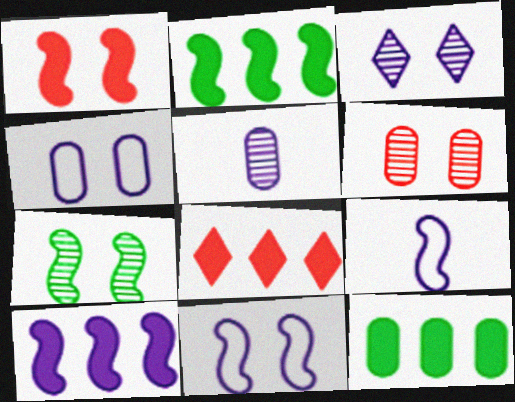[[1, 7, 11], 
[3, 6, 7], 
[8, 10, 12]]